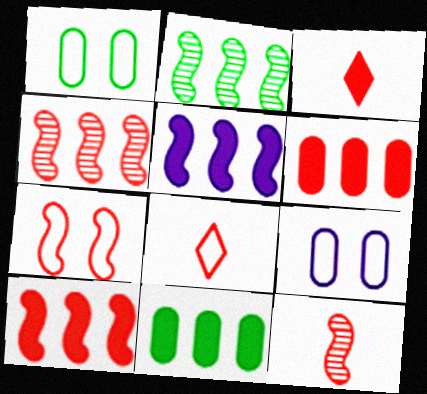[[2, 3, 9], 
[7, 10, 12]]